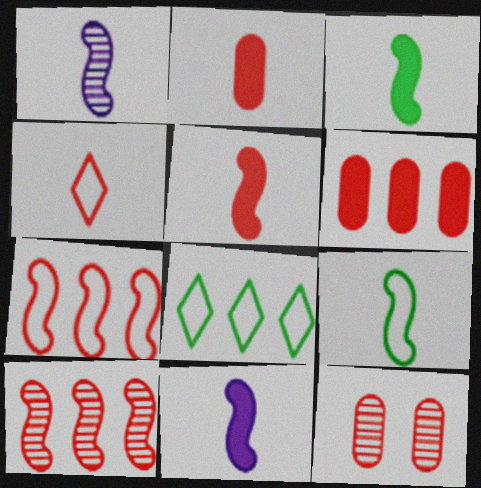[[1, 5, 9], 
[3, 5, 11], 
[8, 11, 12]]